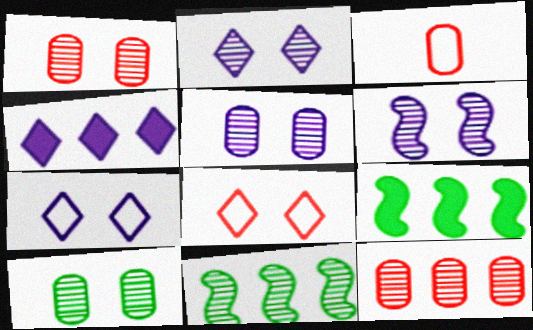[[1, 5, 10], 
[2, 3, 9], 
[2, 5, 6]]